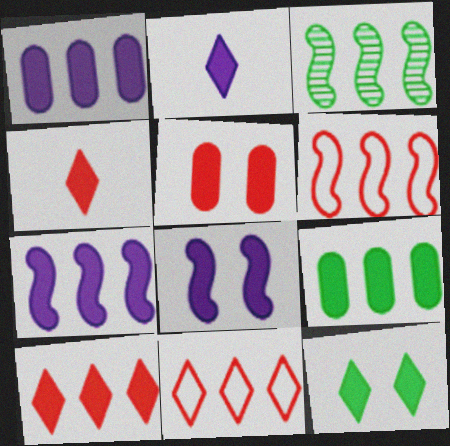[[1, 2, 8], 
[1, 3, 11], 
[2, 10, 12], 
[3, 6, 7], 
[4, 8, 9], 
[5, 8, 12], 
[7, 9, 10]]